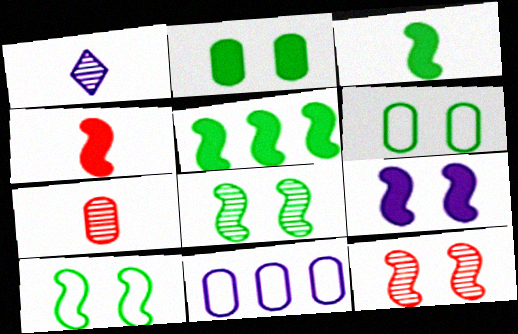[[1, 9, 11], 
[2, 7, 11], 
[4, 5, 9], 
[9, 10, 12]]